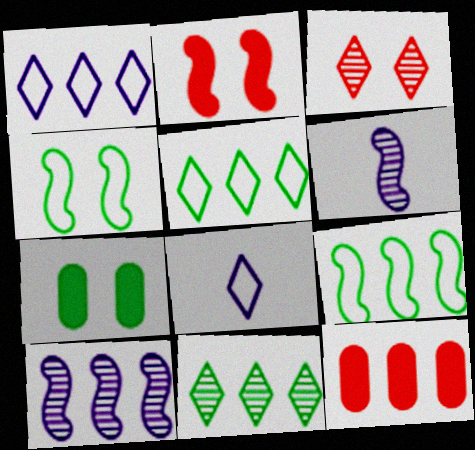[[2, 6, 9], 
[5, 10, 12]]